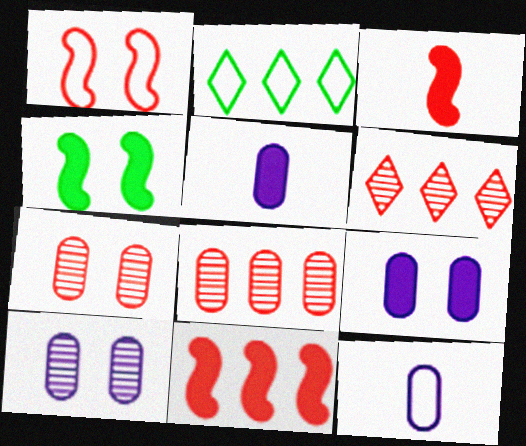[[1, 2, 12], 
[2, 3, 10], 
[4, 6, 12]]